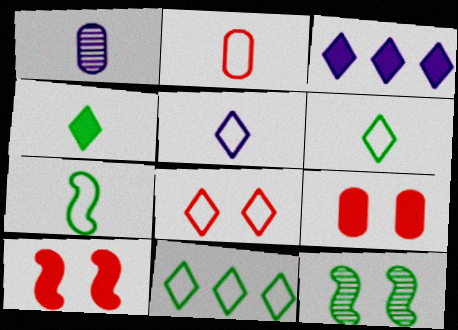[[1, 10, 11], 
[2, 3, 12], 
[2, 5, 7], 
[5, 8, 11]]